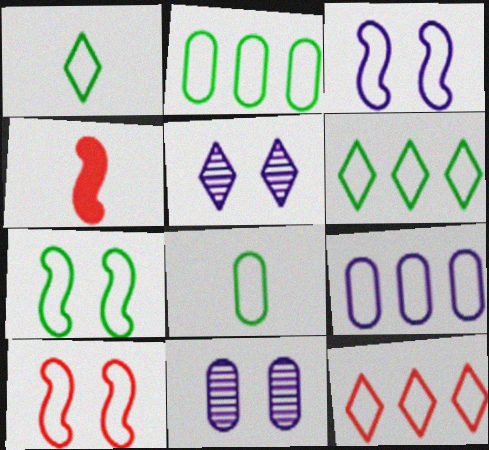[[1, 2, 7], 
[1, 9, 10], 
[2, 4, 5], 
[3, 7, 10], 
[3, 8, 12], 
[4, 6, 11], 
[6, 7, 8]]